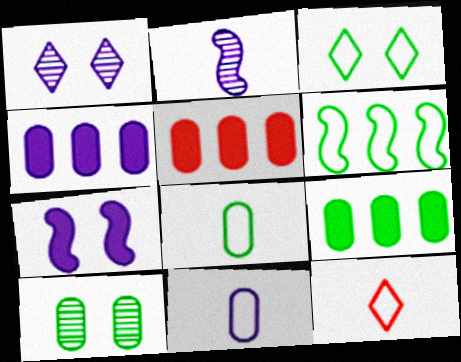[[2, 3, 5], 
[3, 6, 8], 
[4, 5, 9], 
[5, 10, 11], 
[8, 9, 10]]